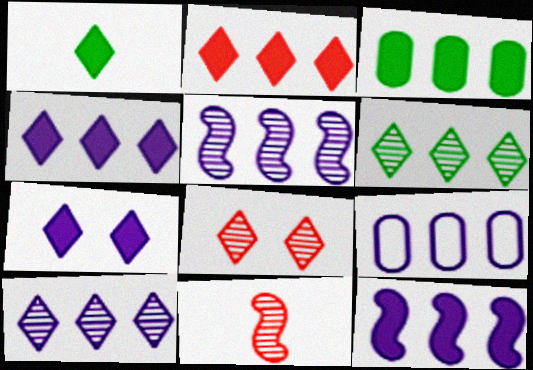[[1, 2, 7], 
[2, 3, 12], 
[4, 5, 9], 
[9, 10, 12]]